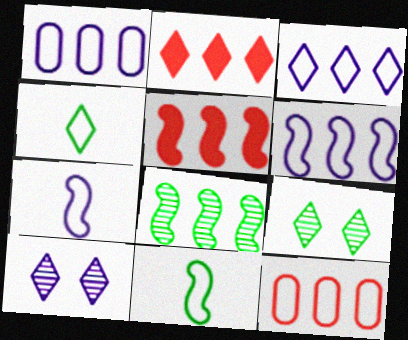[[1, 2, 8], 
[1, 3, 6], 
[2, 4, 10], 
[5, 6, 8]]